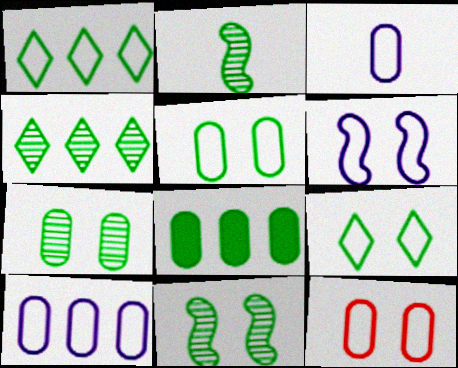[[2, 4, 7], 
[2, 8, 9], 
[6, 9, 12]]